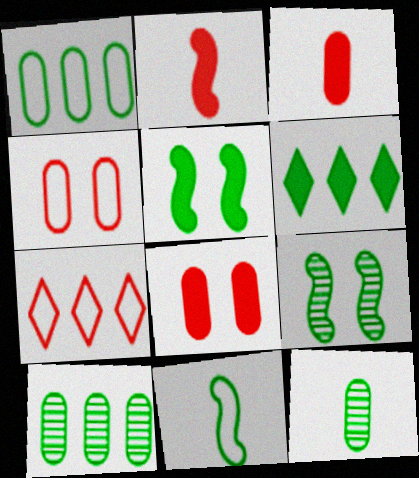[]